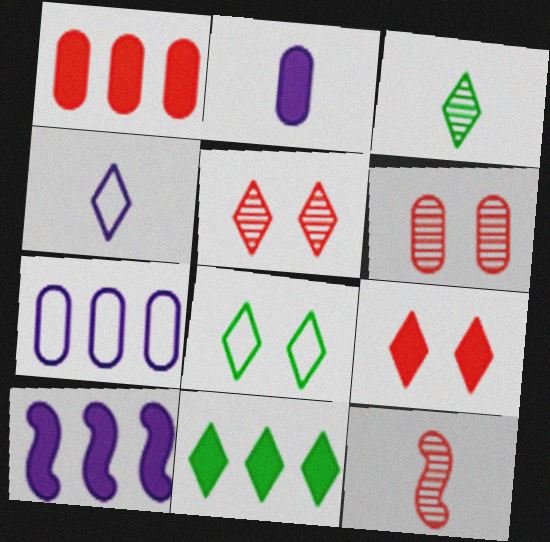[[1, 10, 11], 
[3, 8, 11], 
[4, 5, 11]]